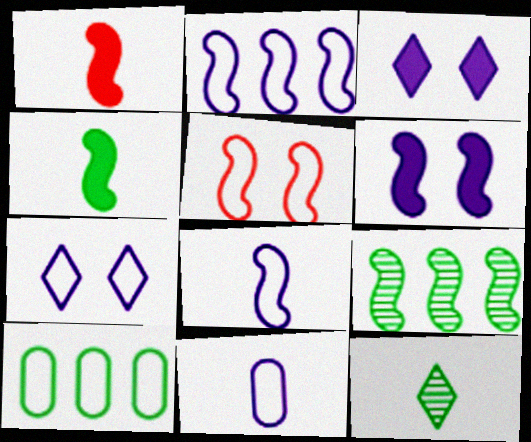[[1, 11, 12], 
[2, 7, 11]]